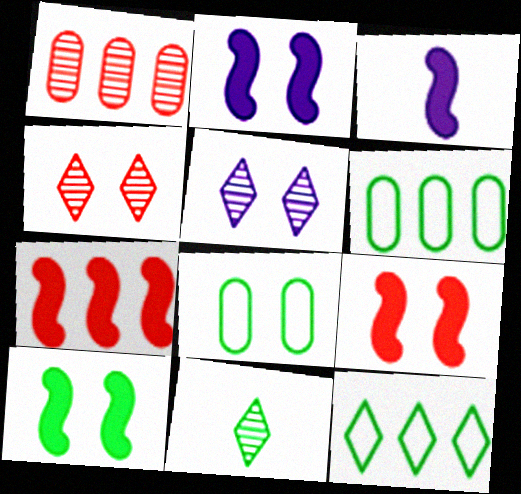[[2, 4, 8], 
[2, 9, 10], 
[3, 4, 6], 
[3, 7, 10], 
[5, 8, 9], 
[6, 10, 11]]